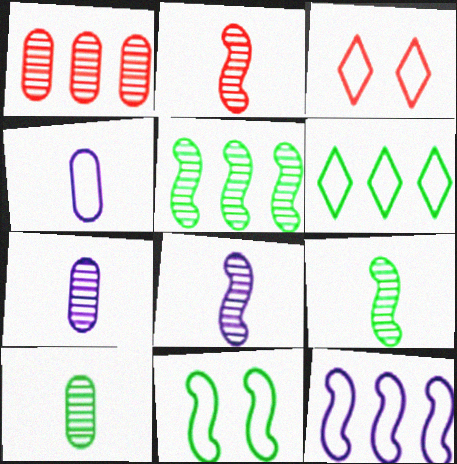[[2, 8, 9]]